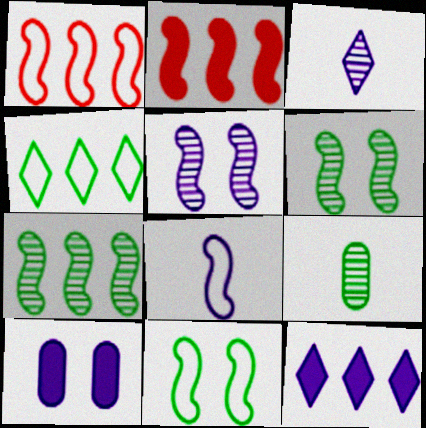[[1, 8, 11], 
[2, 6, 8]]